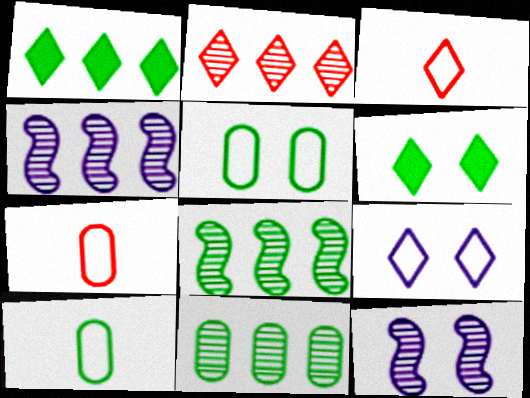[[1, 7, 12], 
[2, 4, 11], 
[4, 6, 7], 
[6, 8, 10]]